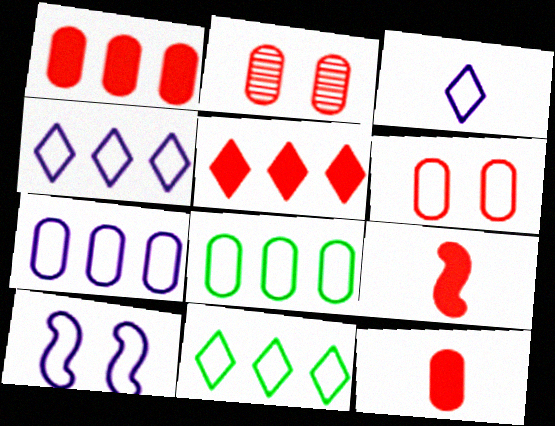[[3, 7, 10]]